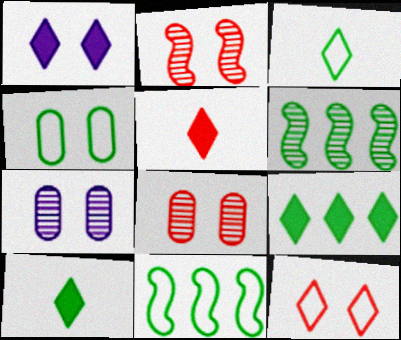[[1, 2, 4], 
[1, 5, 9], 
[3, 4, 11], 
[4, 6, 10], 
[5, 7, 11]]